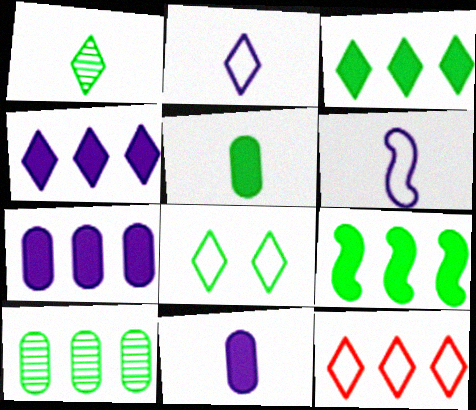[[1, 3, 8], 
[2, 8, 12]]